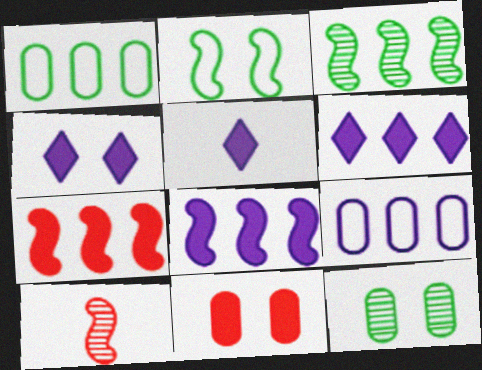[[1, 4, 10], 
[2, 8, 10], 
[4, 5, 6]]